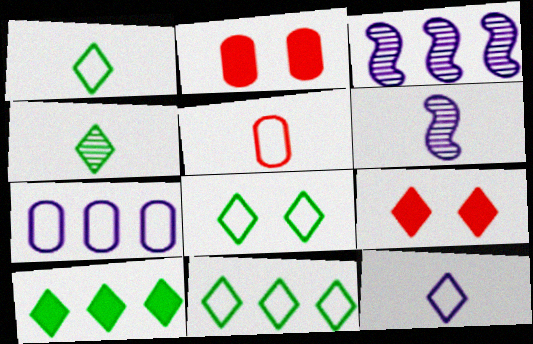[[1, 2, 3], 
[1, 8, 11], 
[2, 6, 11], 
[4, 8, 10]]